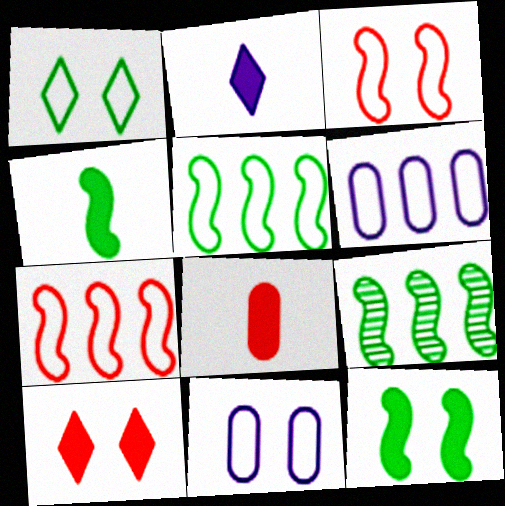[[1, 3, 11], 
[2, 4, 8]]